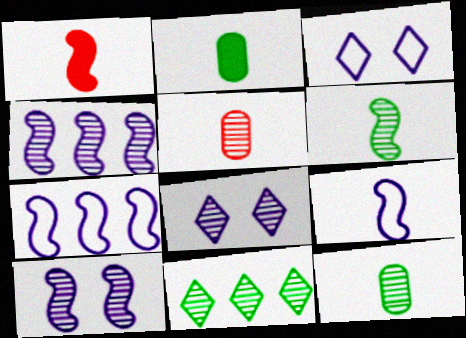[[1, 6, 9], 
[5, 10, 11]]